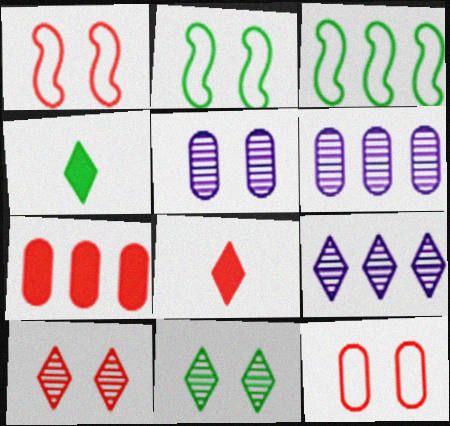[[1, 4, 6], 
[2, 6, 8], 
[3, 5, 8], 
[3, 7, 9]]